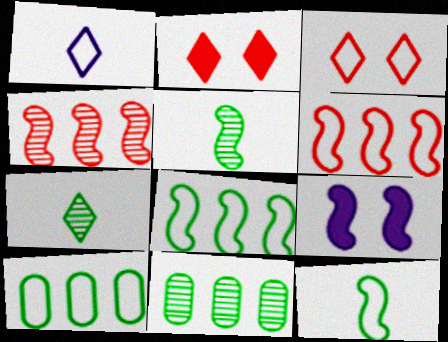[[4, 9, 12], 
[5, 6, 9]]